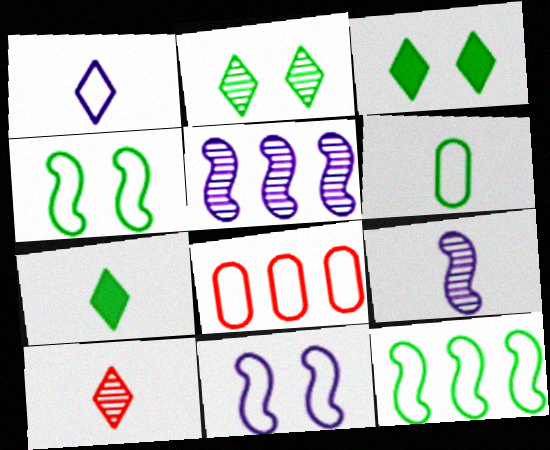[[1, 4, 8], 
[1, 7, 10], 
[3, 8, 9]]